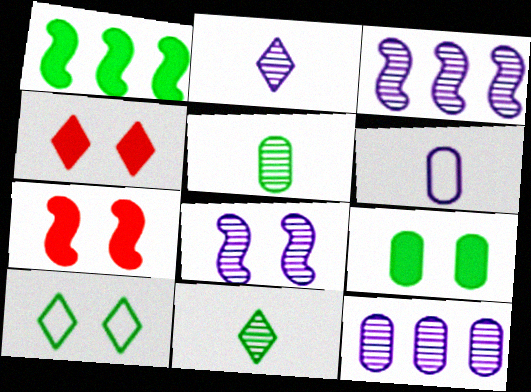[[1, 5, 10], 
[2, 8, 12]]